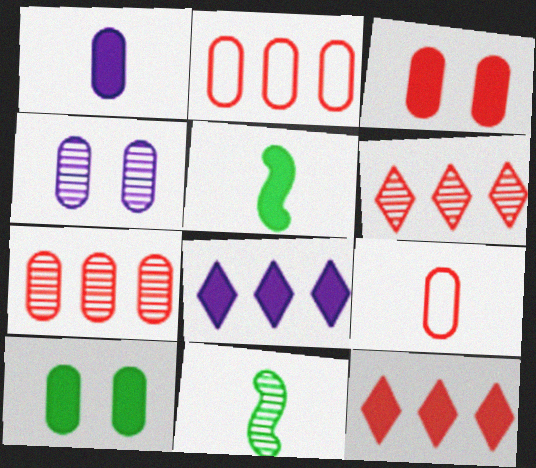[[3, 5, 8], 
[3, 7, 9], 
[4, 6, 11]]